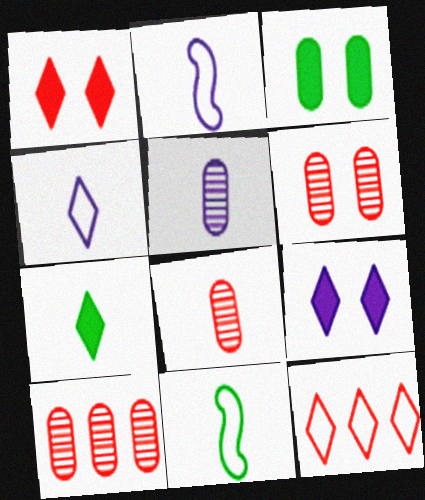[[2, 7, 8], 
[6, 8, 10], 
[9, 10, 11]]